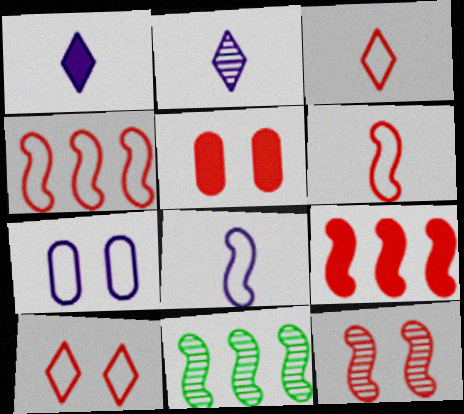[[5, 10, 12], 
[6, 9, 12]]